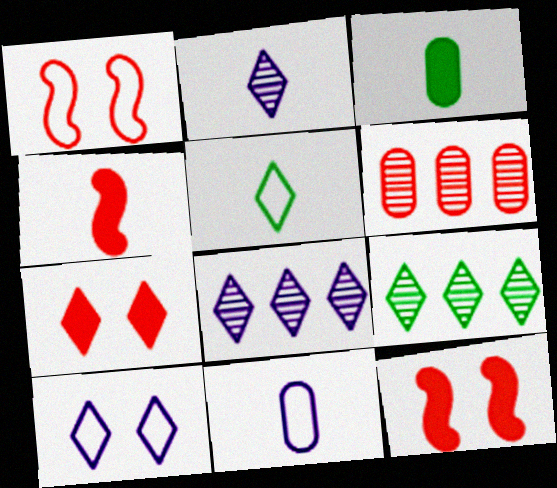[[1, 3, 8], 
[5, 7, 8], 
[9, 11, 12]]